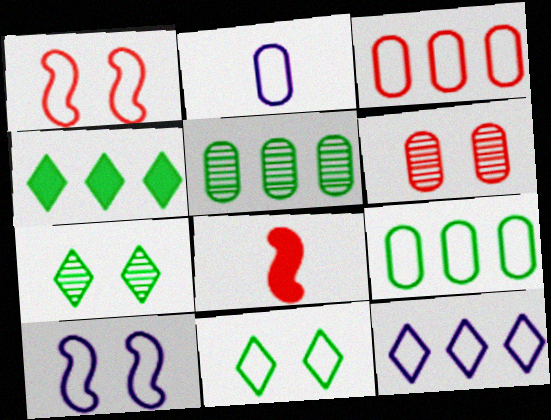[[2, 10, 12]]